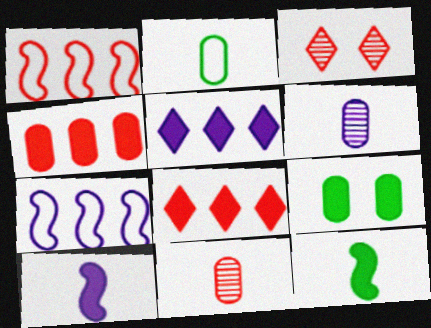[[8, 9, 10]]